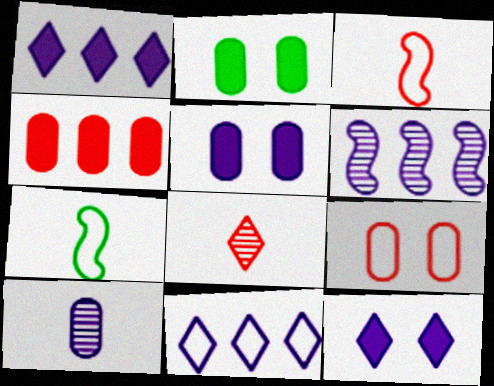[[7, 9, 11]]